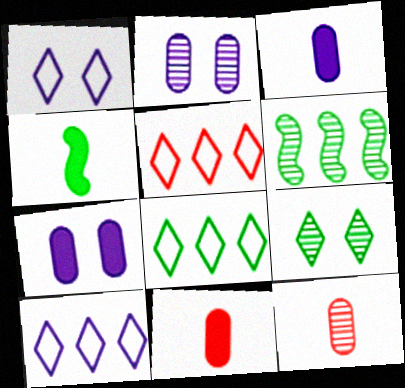[[1, 6, 11], 
[2, 4, 5], 
[5, 8, 10]]